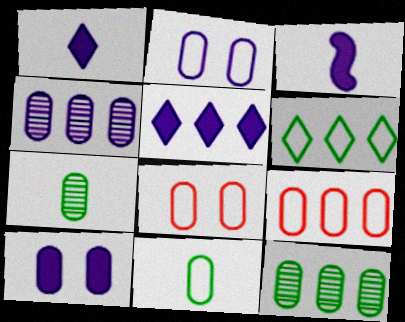[[2, 9, 11], 
[3, 5, 10], 
[7, 9, 10]]